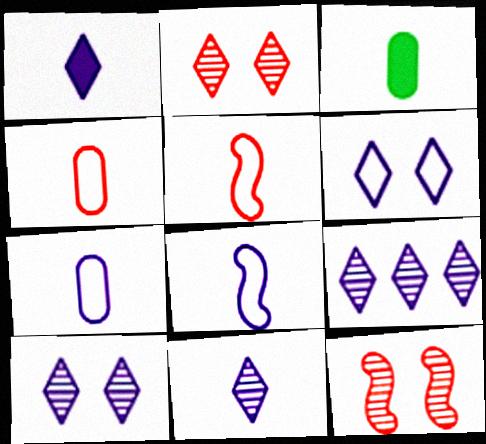[[1, 6, 9], 
[3, 5, 11], 
[9, 10, 11]]